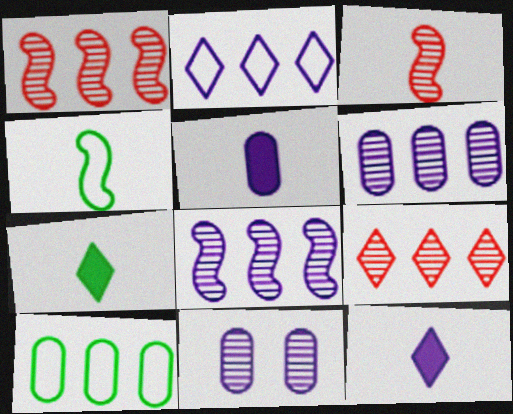[]